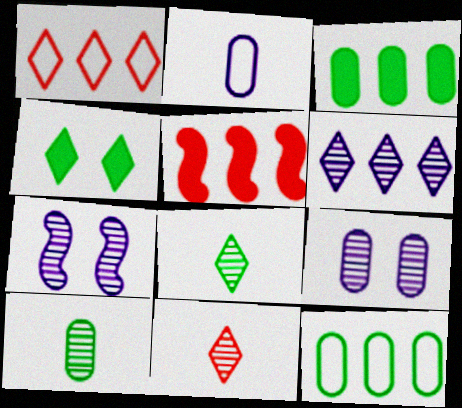[[5, 6, 12]]